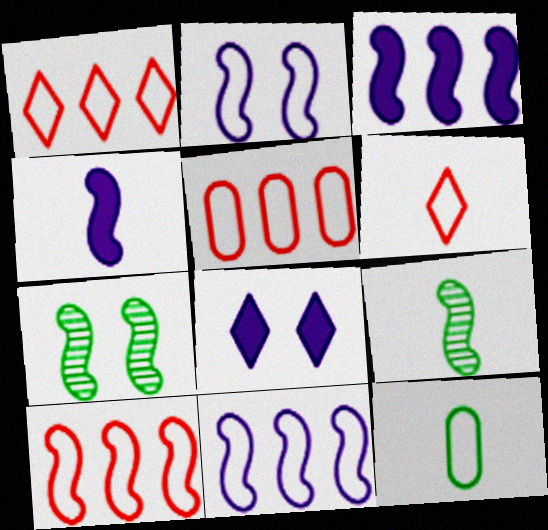[[1, 2, 12], 
[1, 5, 10], 
[4, 7, 10], 
[5, 8, 9]]